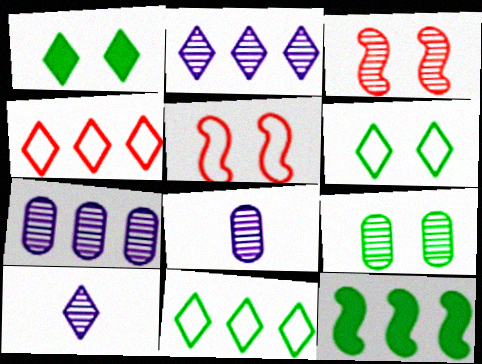[[1, 4, 10], 
[4, 7, 12]]